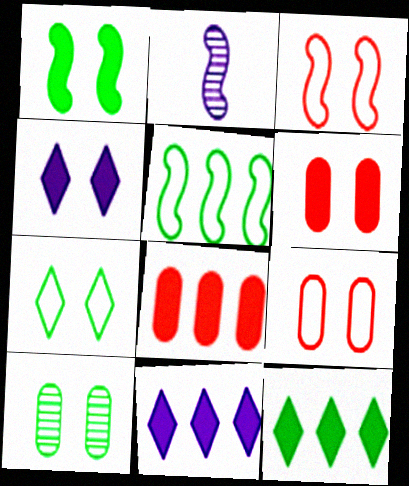[[1, 4, 6], 
[1, 7, 10], 
[2, 7, 8], 
[2, 9, 12], 
[3, 4, 10]]